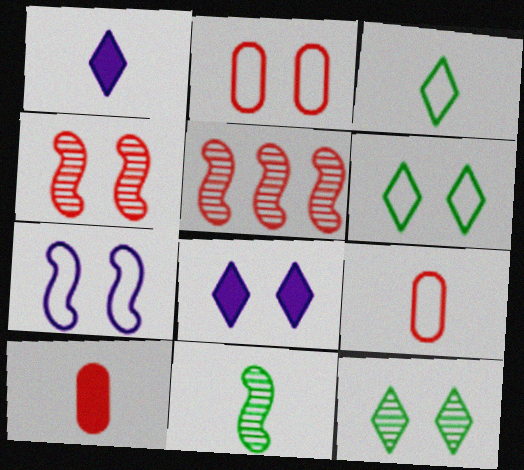[[1, 9, 11], 
[2, 6, 7]]